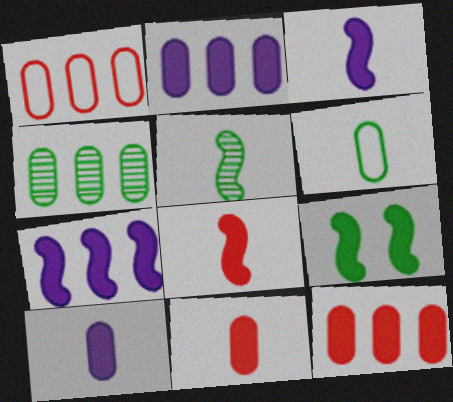[[1, 2, 4], 
[7, 8, 9]]